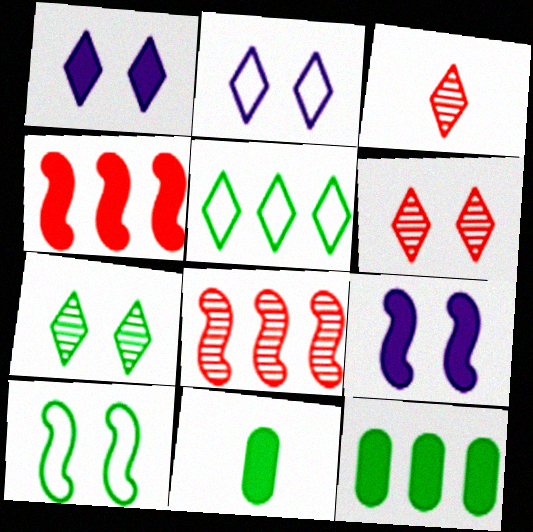[[1, 3, 5], 
[1, 4, 11], 
[2, 8, 11]]